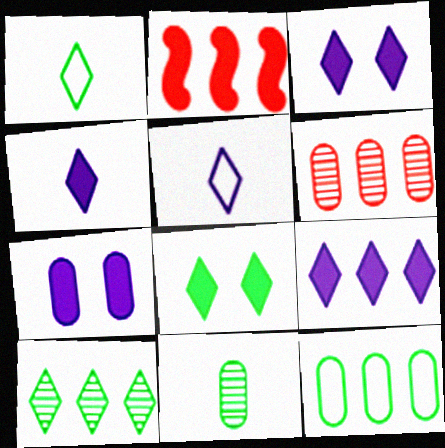[[1, 8, 10], 
[3, 4, 9]]